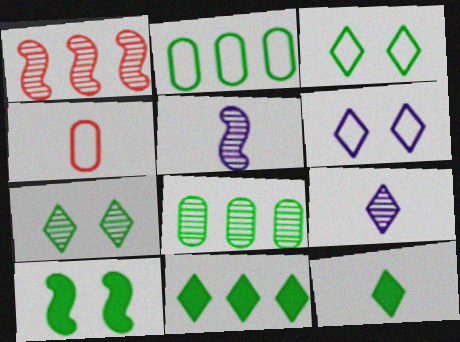[[4, 5, 12]]